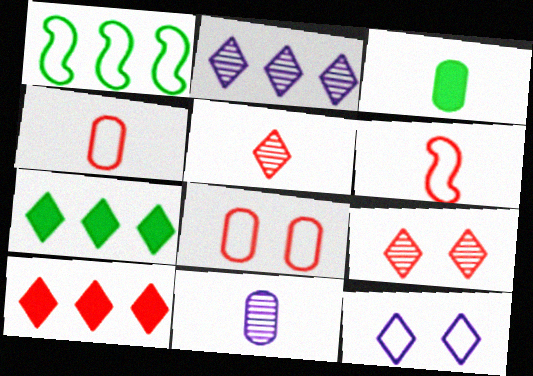[[1, 4, 12], 
[3, 4, 11], 
[5, 7, 12]]